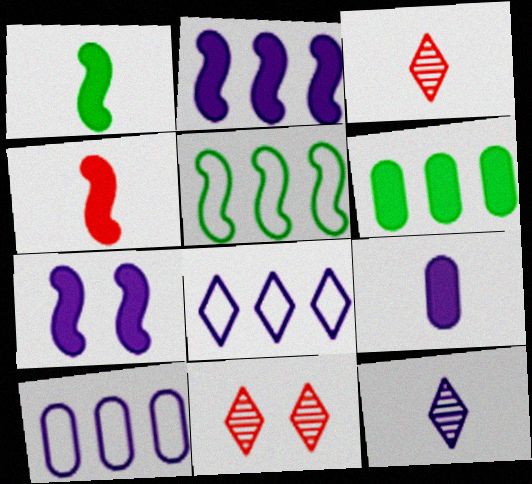[[1, 10, 11], 
[5, 9, 11], 
[7, 10, 12]]